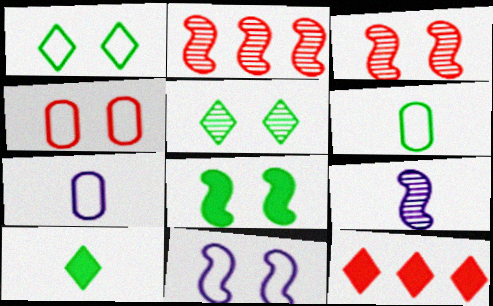[[1, 4, 11], 
[3, 8, 11]]